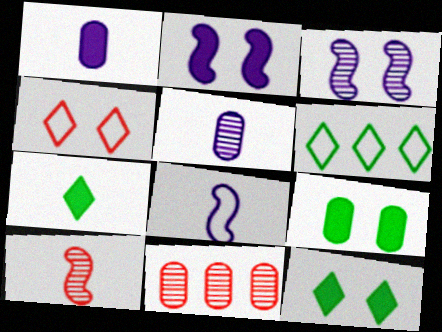[[3, 4, 9], 
[8, 11, 12]]